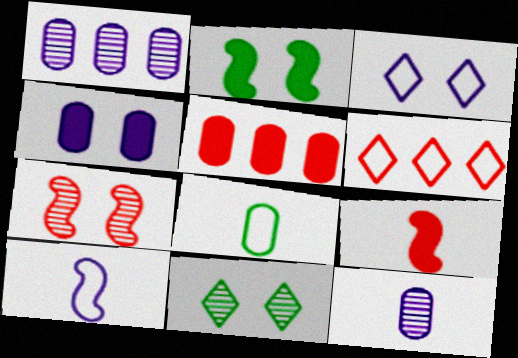[[2, 6, 12], 
[5, 10, 11]]